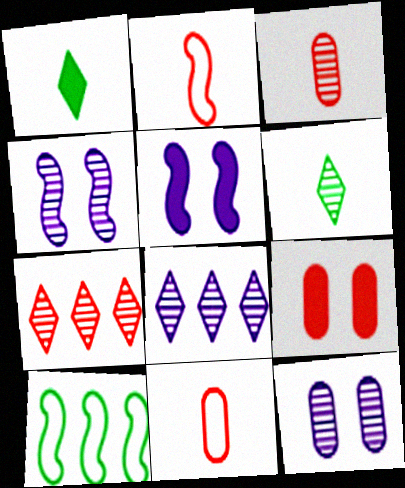[[2, 7, 9]]